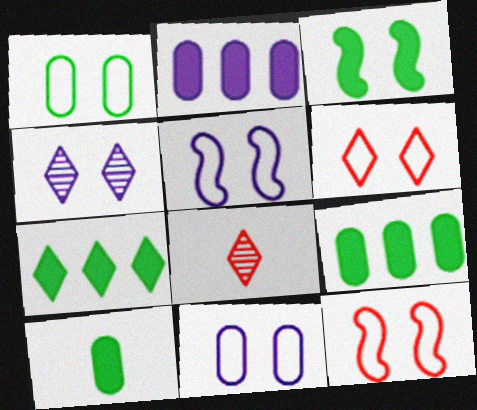[[1, 5, 6], 
[3, 7, 10], 
[5, 8, 9]]